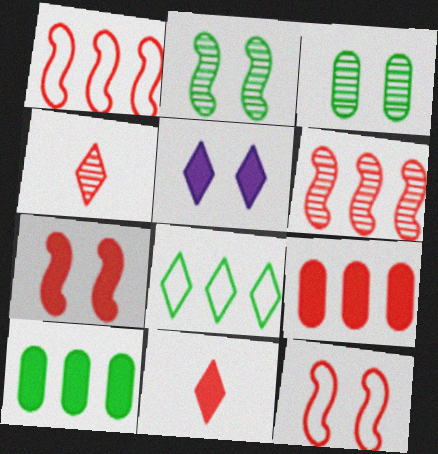[[3, 5, 12], 
[4, 5, 8], 
[4, 9, 12], 
[7, 9, 11]]